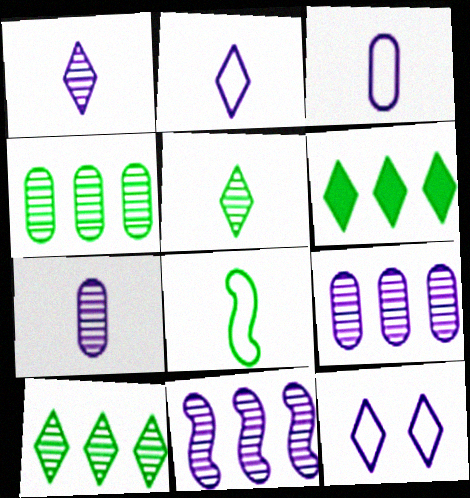[]